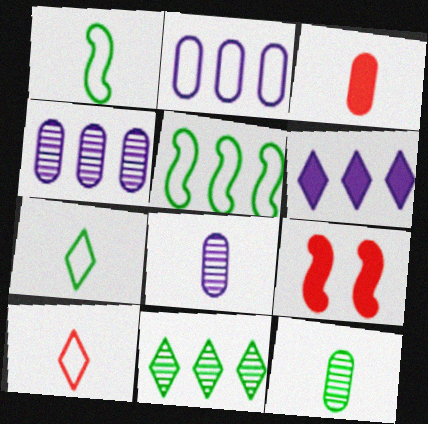[[4, 7, 9]]